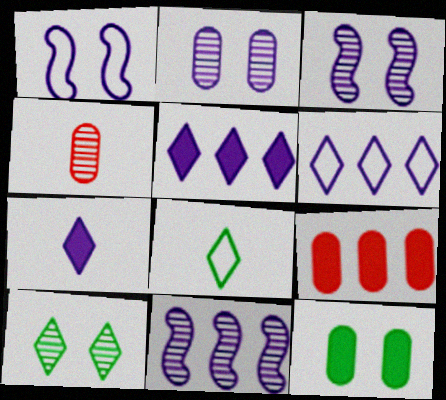[[3, 8, 9], 
[4, 10, 11]]